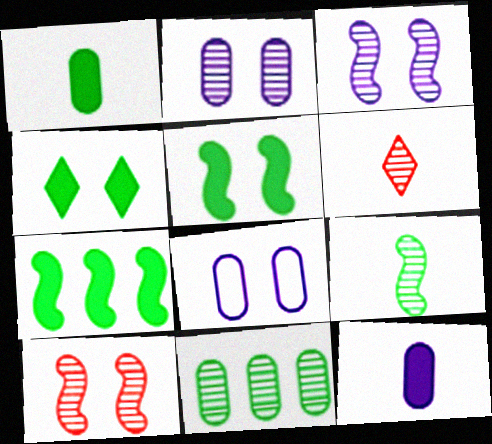[[1, 4, 7], 
[3, 6, 11], 
[4, 8, 10], 
[6, 7, 8]]